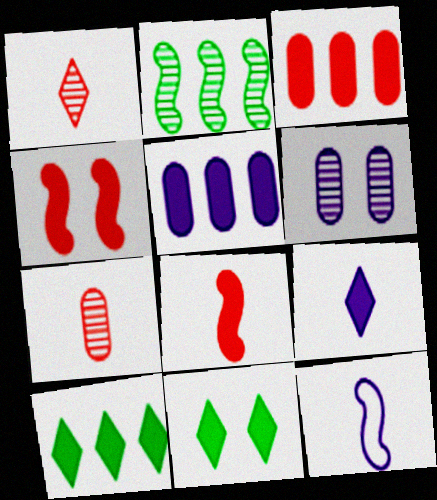[[1, 2, 6], 
[2, 4, 12], 
[5, 8, 11]]